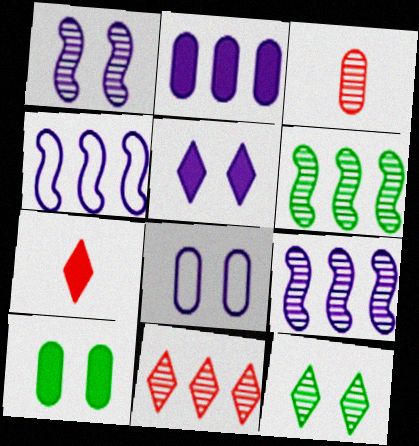[[1, 5, 8], 
[3, 9, 12], 
[6, 7, 8]]